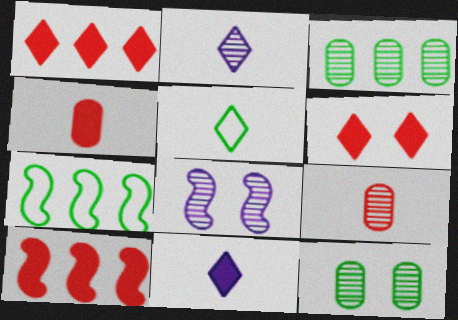[[4, 6, 10]]